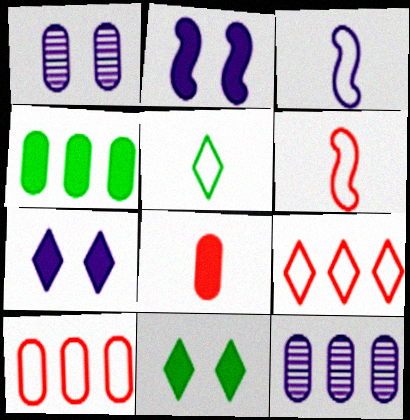[[3, 7, 12], 
[4, 10, 12], 
[6, 11, 12]]